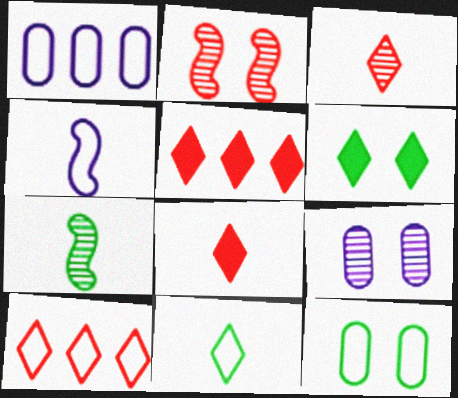[[4, 10, 12]]